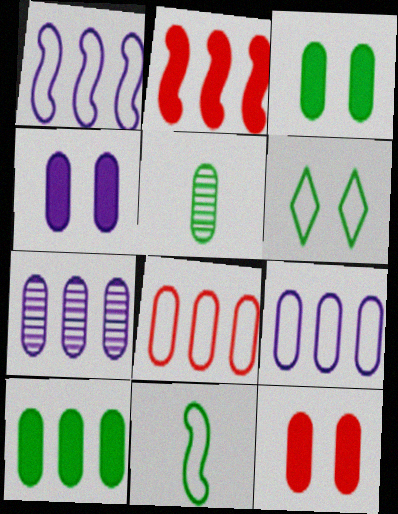[[3, 4, 12], 
[4, 5, 8], 
[5, 9, 12], 
[7, 8, 10]]